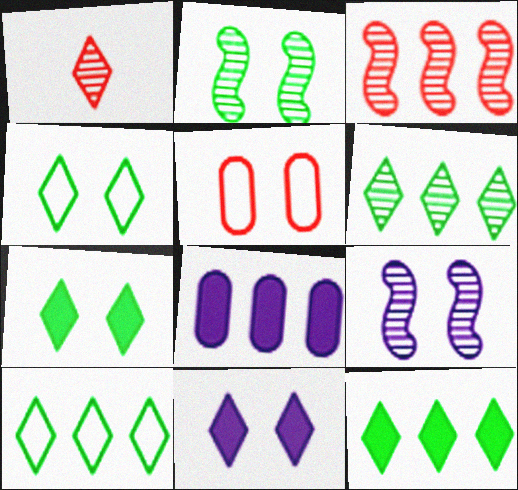[[1, 10, 11], 
[2, 5, 11], 
[3, 8, 10], 
[5, 7, 9], 
[6, 10, 12]]